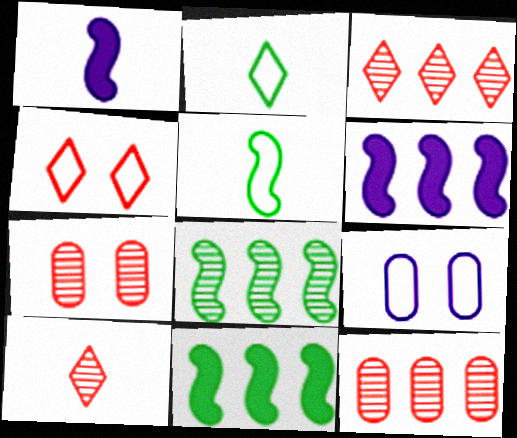[[2, 6, 7], 
[9, 10, 11]]